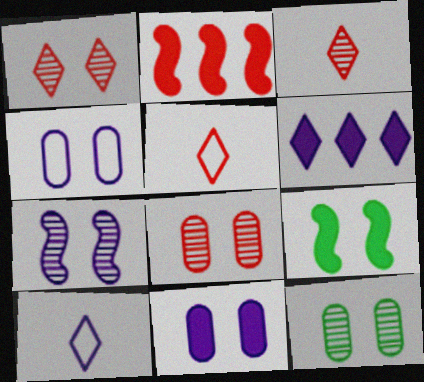[[1, 4, 9], 
[1, 7, 12], 
[2, 5, 8], 
[2, 10, 12]]